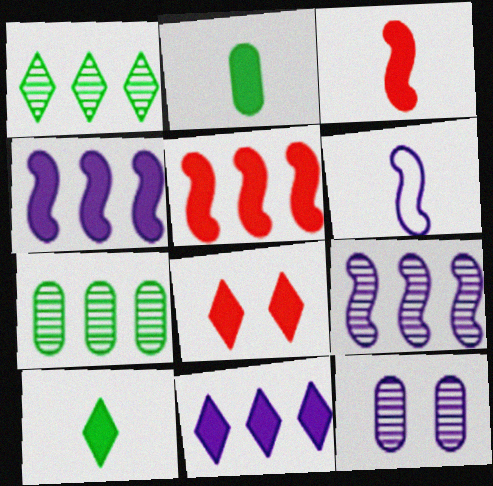[[2, 4, 8], 
[6, 7, 8], 
[6, 11, 12], 
[8, 10, 11]]